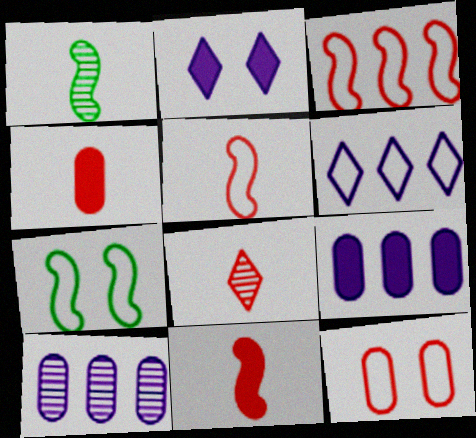[[4, 5, 8], 
[7, 8, 9]]